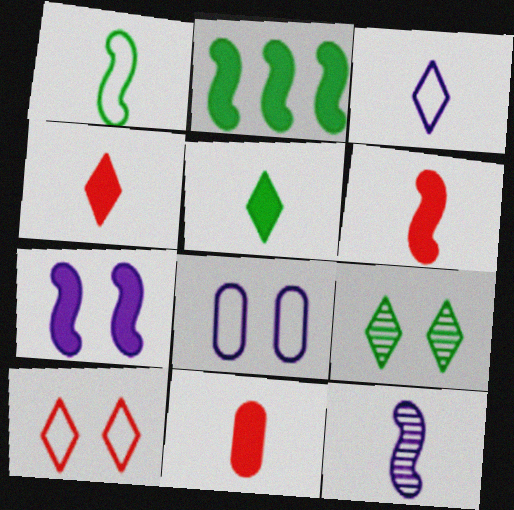[[1, 6, 12], 
[2, 6, 7], 
[4, 6, 11]]